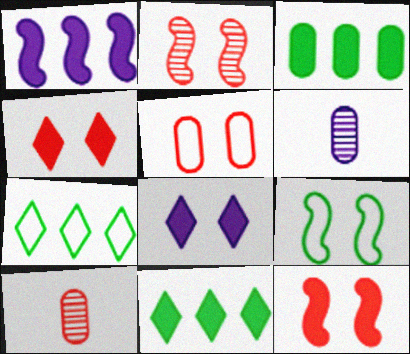[[2, 4, 5], 
[3, 5, 6], 
[6, 7, 12]]